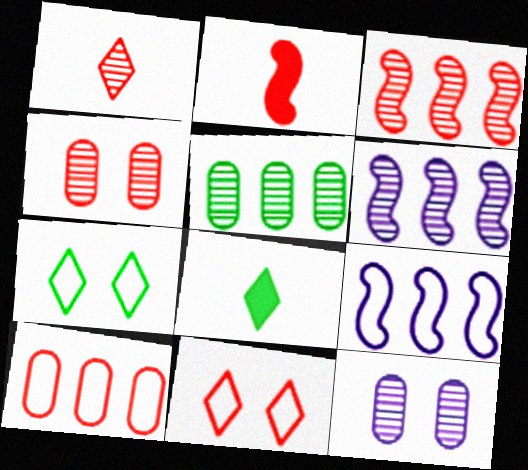[[1, 3, 4], 
[4, 8, 9]]